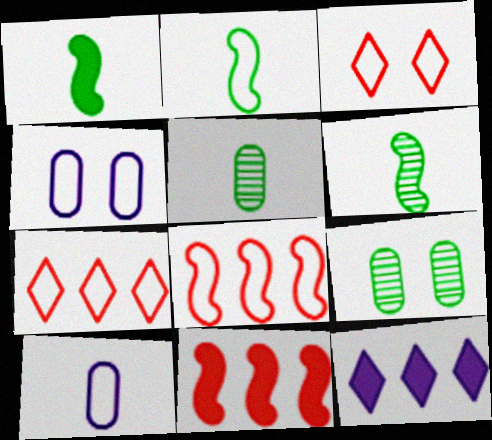[[1, 2, 6], 
[2, 4, 7]]